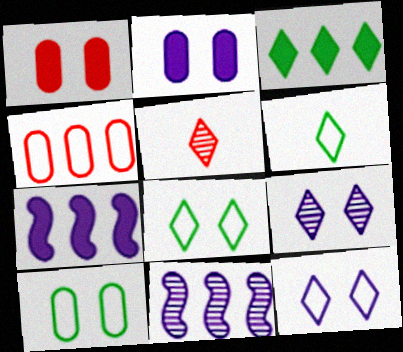[[1, 6, 11], 
[3, 4, 11], 
[3, 5, 12], 
[5, 7, 10]]